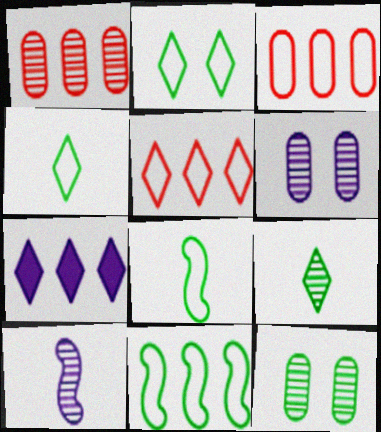[[1, 7, 11]]